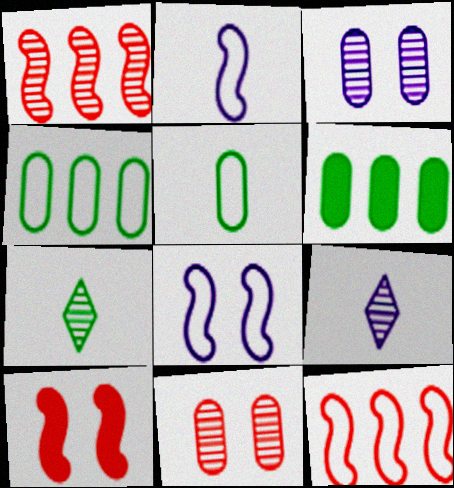[[1, 3, 7], 
[4, 9, 10]]